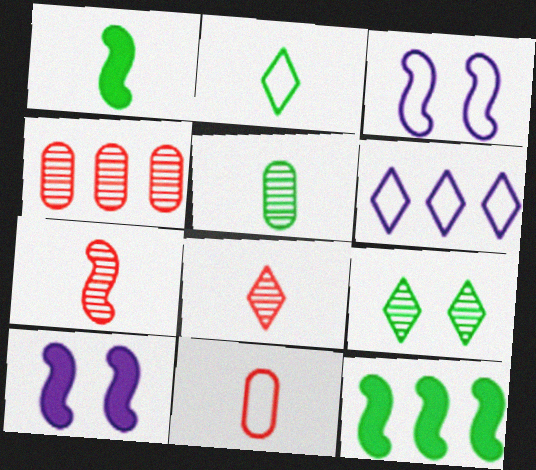[[1, 2, 5], 
[2, 4, 10], 
[3, 7, 12], 
[4, 6, 12]]